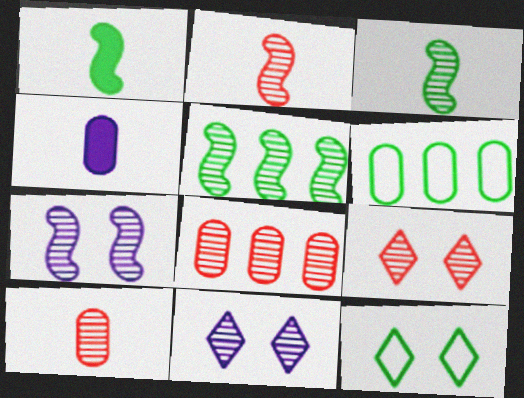[[2, 5, 7], 
[2, 8, 9], 
[3, 8, 11], 
[5, 10, 11]]